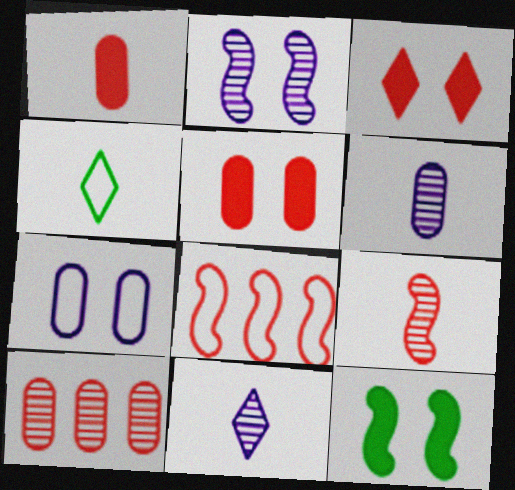[[4, 7, 8]]